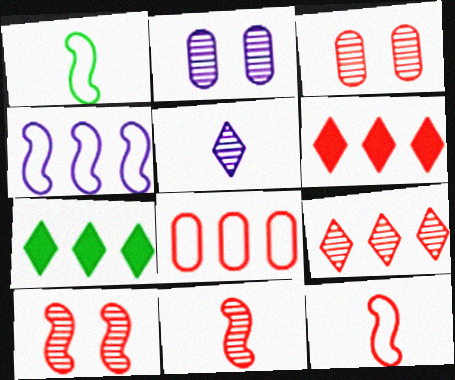[[1, 2, 6], 
[2, 7, 12], 
[3, 6, 12], 
[3, 9, 11]]